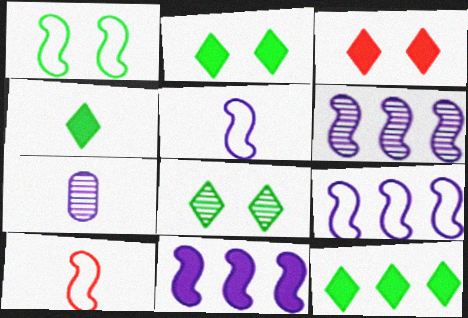[[1, 9, 10], 
[2, 4, 12], 
[4, 7, 10], 
[6, 9, 11]]